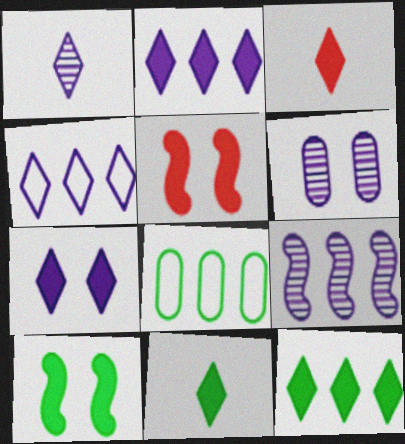[[1, 4, 7], 
[1, 5, 8], 
[1, 6, 9], 
[3, 7, 12]]